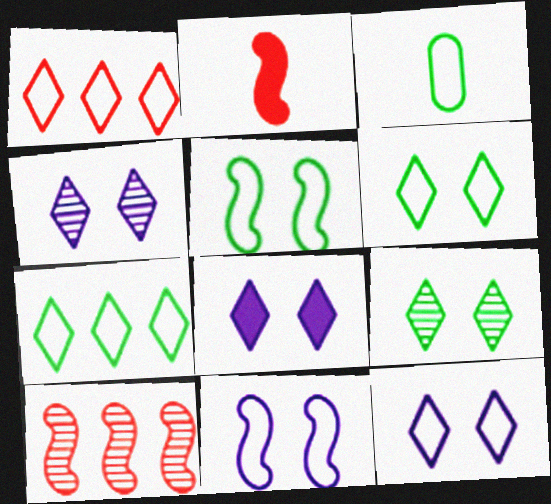[[1, 3, 11], 
[3, 5, 7], 
[3, 8, 10], 
[4, 8, 12]]